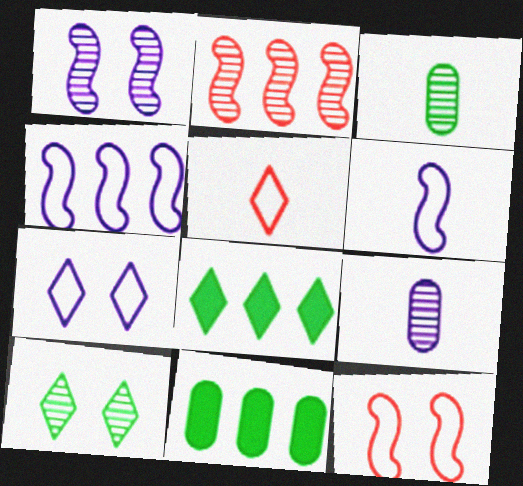[[1, 5, 11], 
[2, 9, 10], 
[8, 9, 12]]